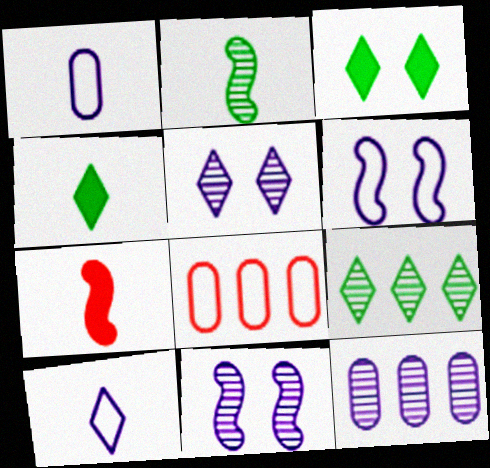[[4, 8, 11]]